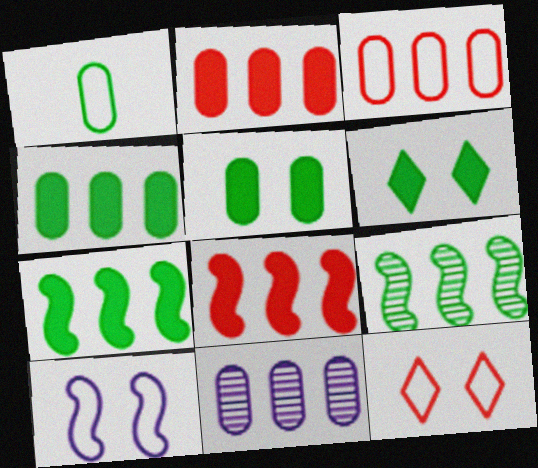[[1, 6, 9], 
[3, 4, 11]]